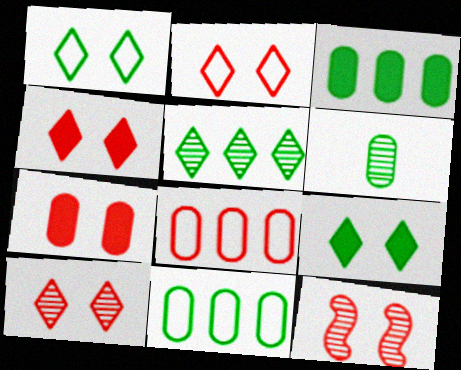[[2, 4, 10], 
[2, 7, 12]]